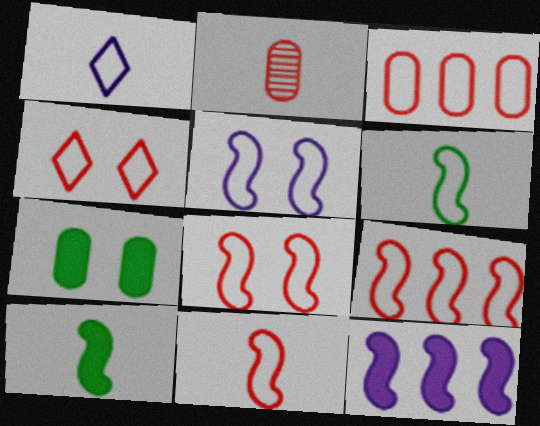[[1, 2, 10], 
[3, 4, 11], 
[5, 6, 9], 
[8, 9, 11]]